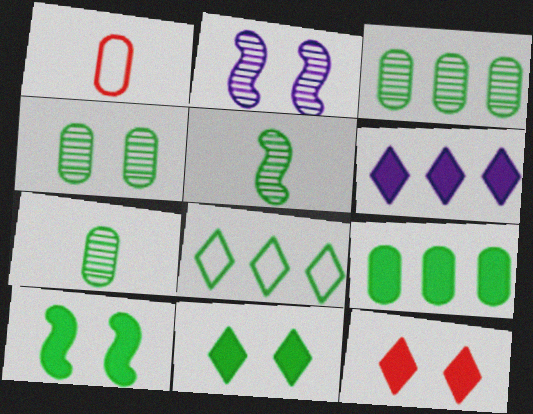[[3, 4, 7], 
[7, 8, 10]]